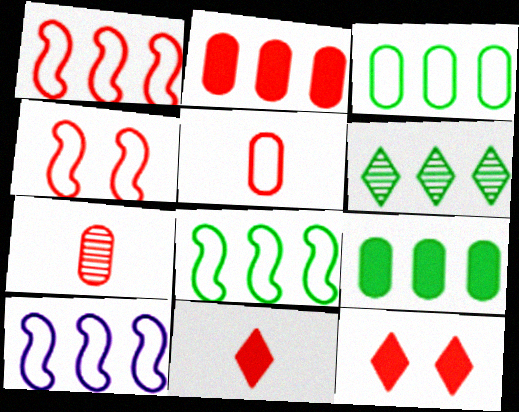[[1, 7, 12], 
[1, 8, 10], 
[2, 6, 10], 
[6, 8, 9]]